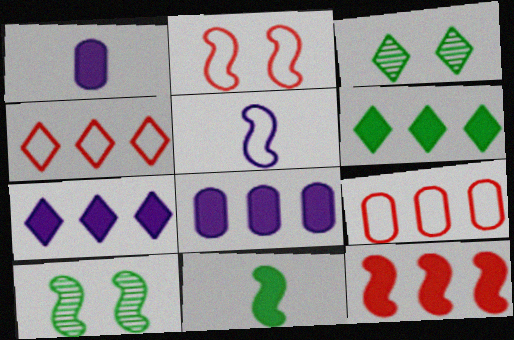[[1, 4, 10], 
[5, 10, 12], 
[6, 8, 12]]